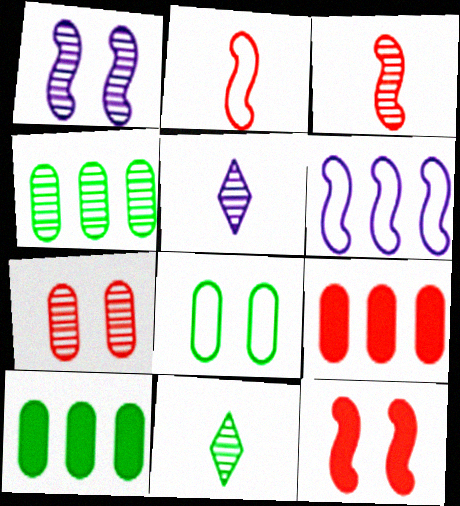[]